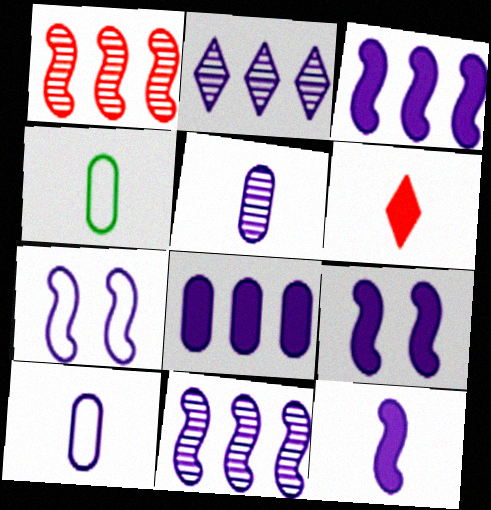[[2, 9, 10], 
[3, 9, 12], 
[7, 11, 12]]